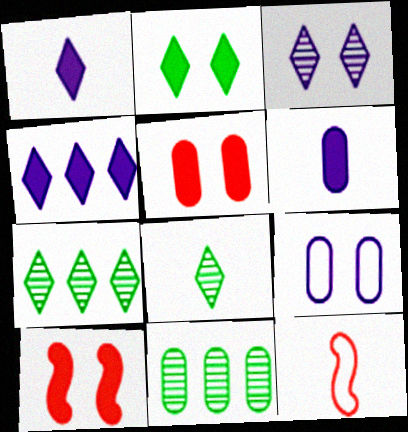[[6, 8, 12]]